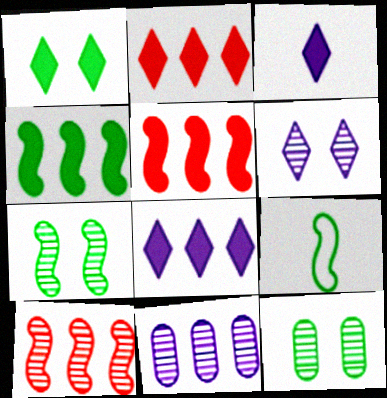[[1, 2, 3], 
[4, 7, 9]]